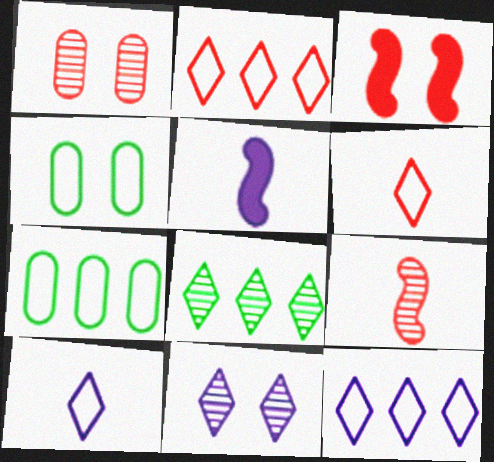[[3, 4, 11]]